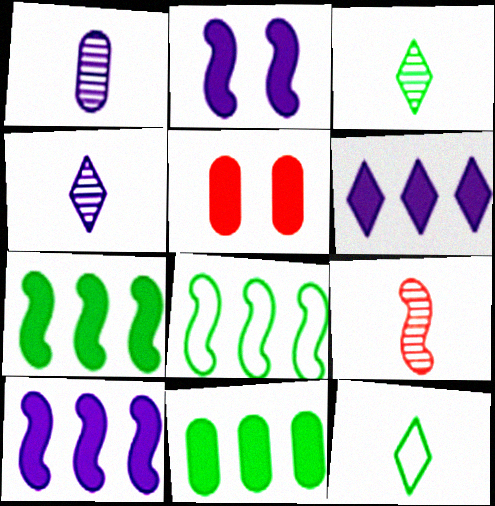[[1, 3, 9], 
[2, 8, 9], 
[4, 5, 8]]